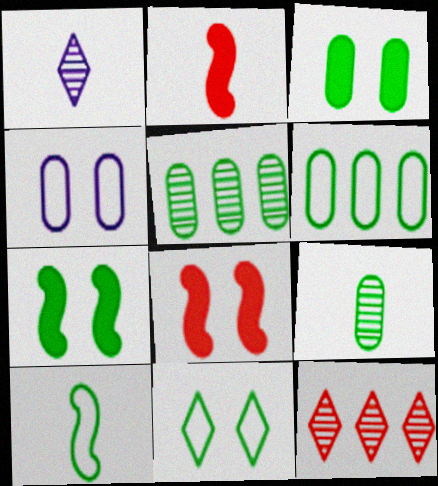[[1, 6, 8], 
[3, 6, 9], 
[6, 10, 11]]